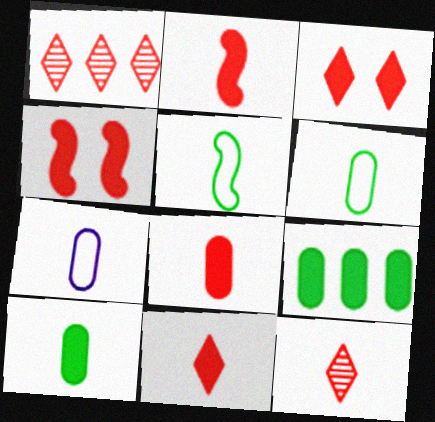[[2, 8, 11]]